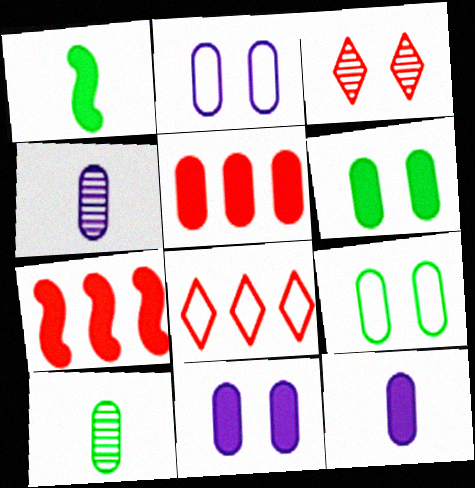[[2, 5, 10], 
[4, 5, 9], 
[5, 6, 12]]